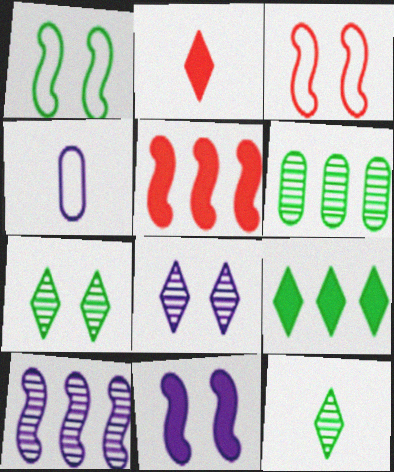[[4, 5, 7]]